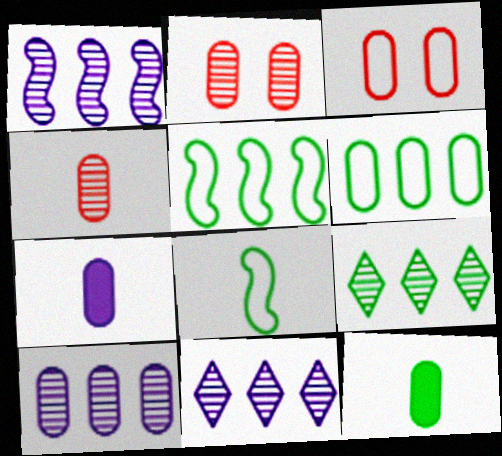[[1, 10, 11], 
[2, 6, 7], 
[3, 10, 12]]